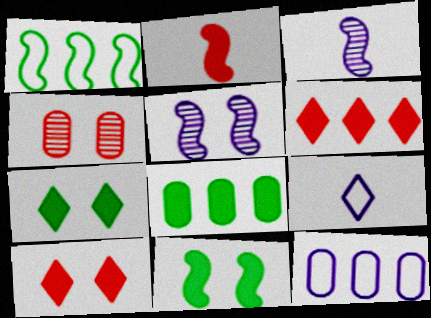[[1, 2, 5]]